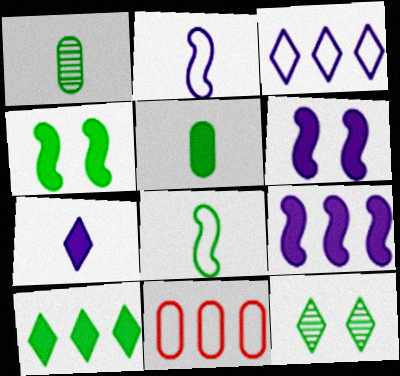[[4, 5, 10]]